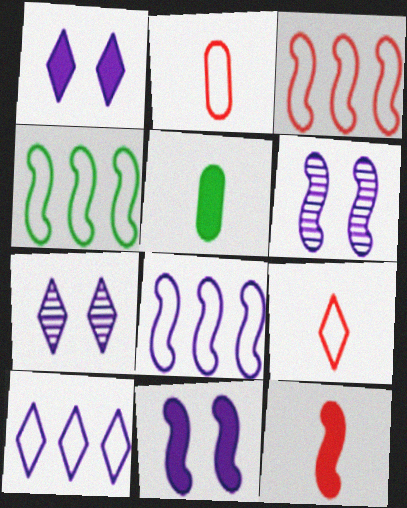[[3, 4, 8], 
[3, 5, 7], 
[4, 6, 12]]